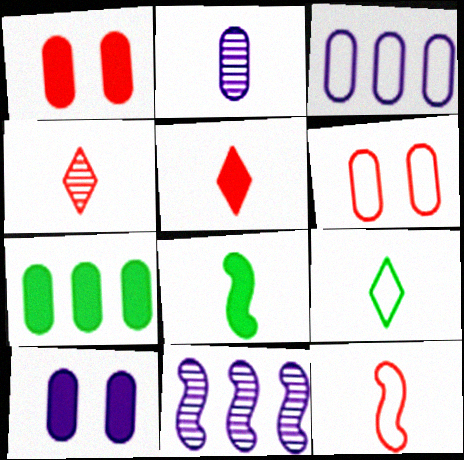[[1, 9, 11], 
[2, 3, 10], 
[2, 6, 7]]